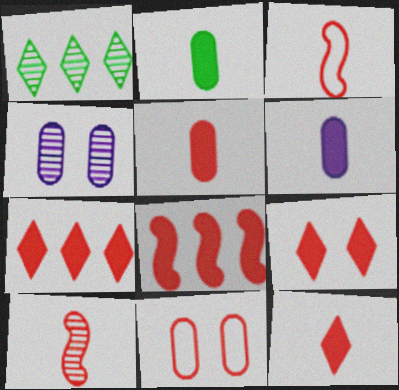[[1, 4, 10], 
[2, 5, 6], 
[5, 8, 9], 
[7, 9, 12], 
[7, 10, 11]]